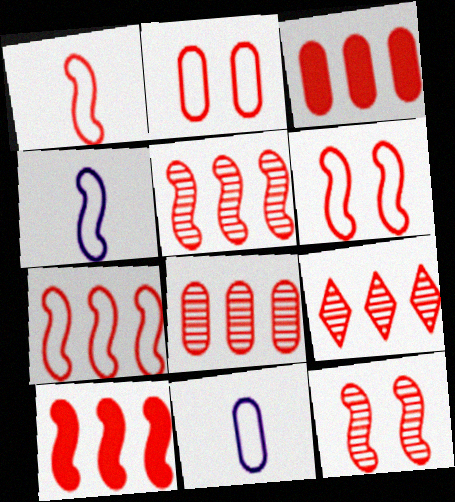[[1, 6, 7], 
[1, 10, 12], 
[3, 7, 9], 
[5, 7, 10], 
[5, 8, 9]]